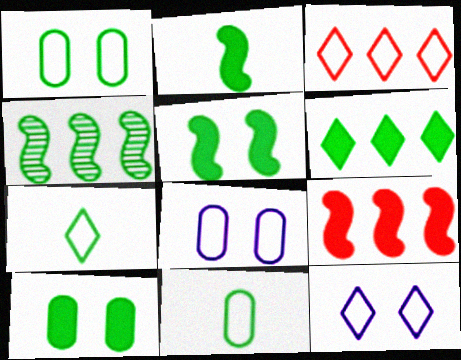[[2, 6, 10], 
[3, 7, 12], 
[4, 7, 10]]